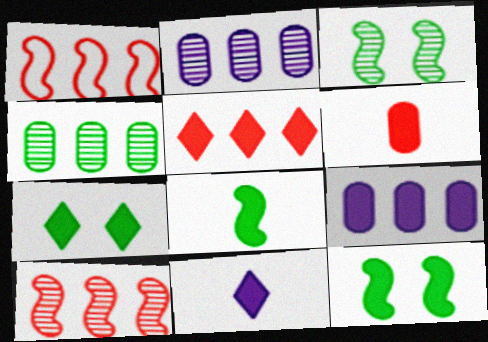[[5, 7, 11], 
[6, 8, 11]]